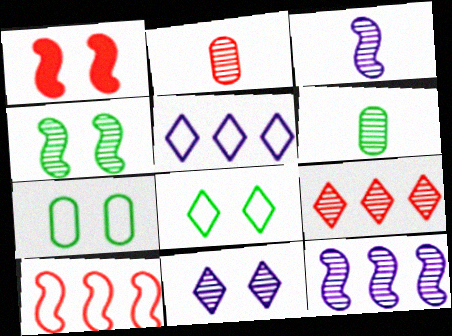[[1, 5, 6], 
[1, 7, 11]]